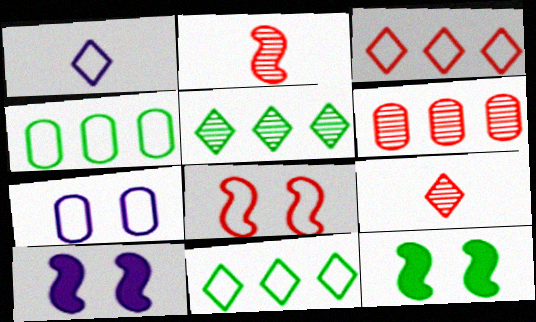[[1, 4, 8], 
[1, 6, 12], 
[4, 9, 10]]